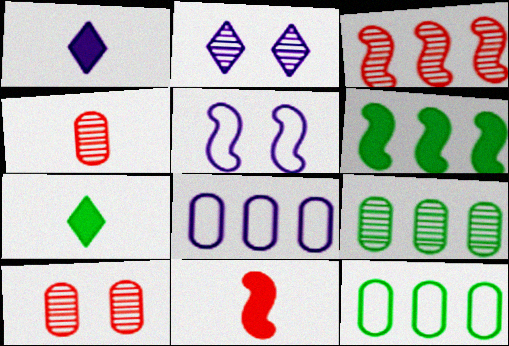[[2, 11, 12]]